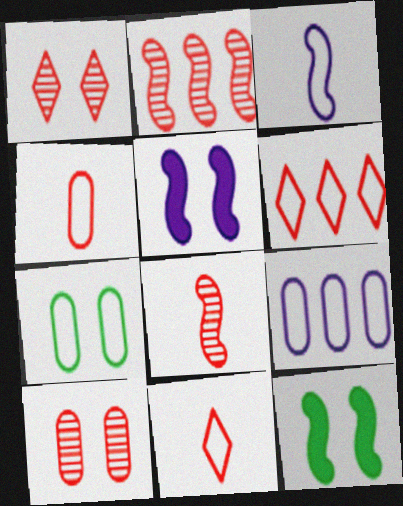[[1, 5, 7], 
[2, 3, 12], 
[3, 6, 7], 
[4, 7, 9]]